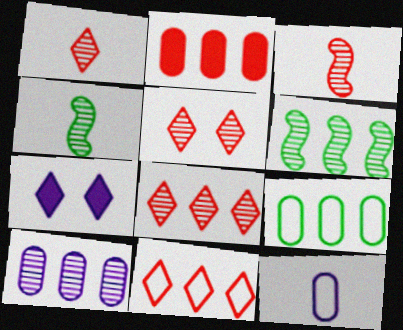[[1, 5, 8], 
[2, 9, 10], 
[3, 7, 9], 
[4, 5, 10], 
[6, 8, 10]]